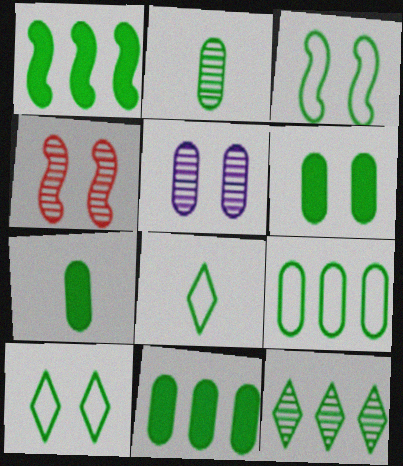[[1, 2, 10], 
[1, 9, 12], 
[2, 6, 9], 
[3, 7, 12], 
[3, 8, 9], 
[6, 7, 11]]